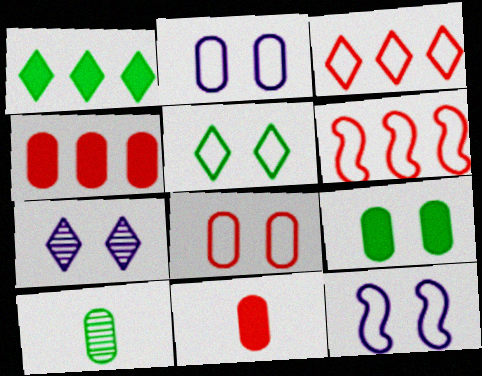[[2, 4, 10], 
[5, 8, 12]]